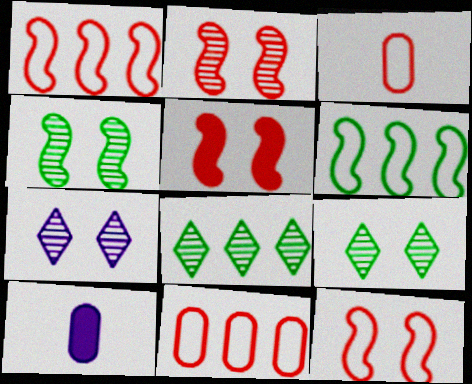[[1, 9, 10], 
[2, 5, 12], 
[8, 10, 12]]